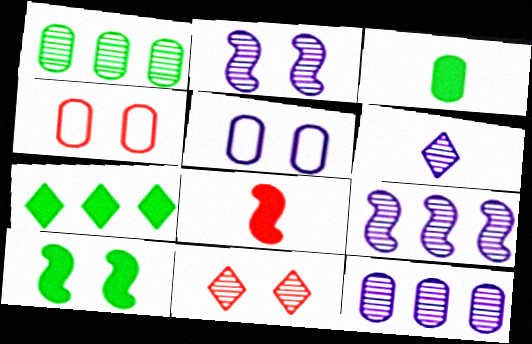[[2, 6, 12], 
[3, 4, 12], 
[3, 7, 10], 
[5, 10, 11]]